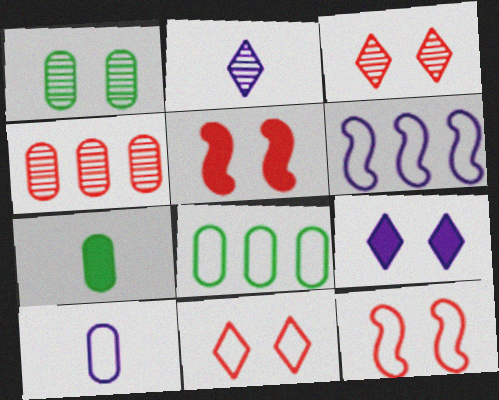[[1, 7, 8], 
[1, 9, 12], 
[2, 5, 8], 
[3, 6, 7]]